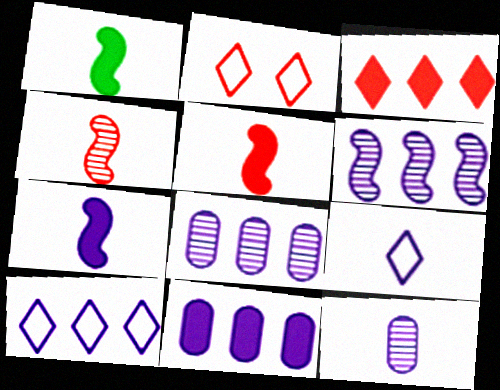[[1, 2, 8], 
[1, 5, 7], 
[6, 10, 11], 
[7, 9, 12]]